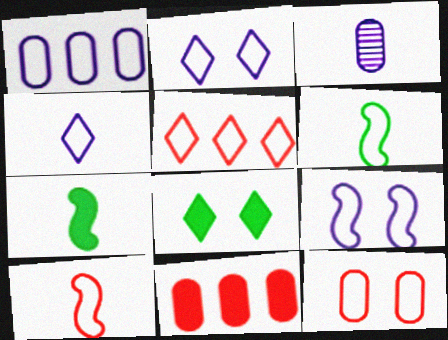[[1, 4, 9], 
[5, 10, 12]]